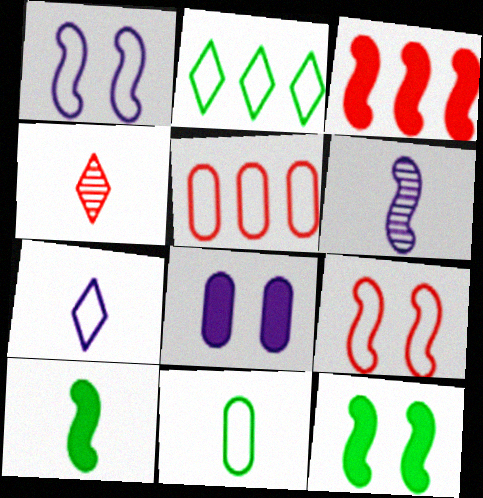[]